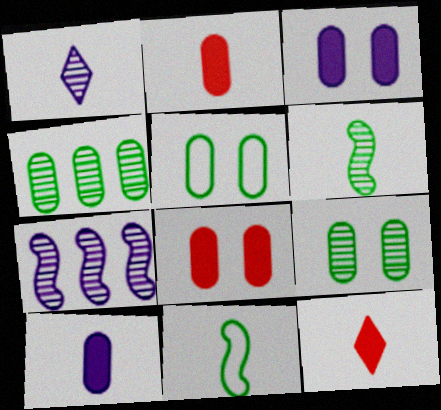[[1, 2, 11], 
[5, 7, 12]]